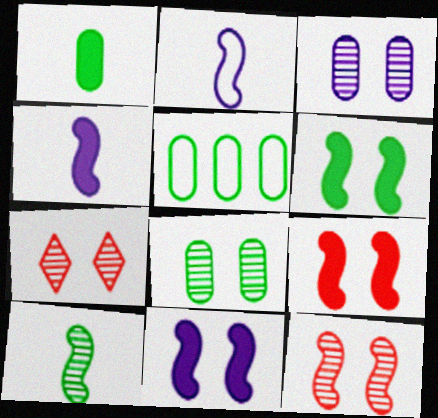[[1, 5, 8], 
[4, 5, 7], 
[6, 9, 11]]